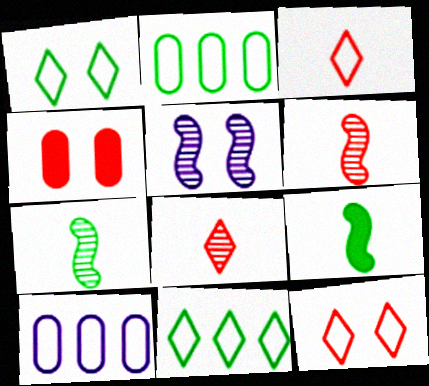[[1, 4, 5]]